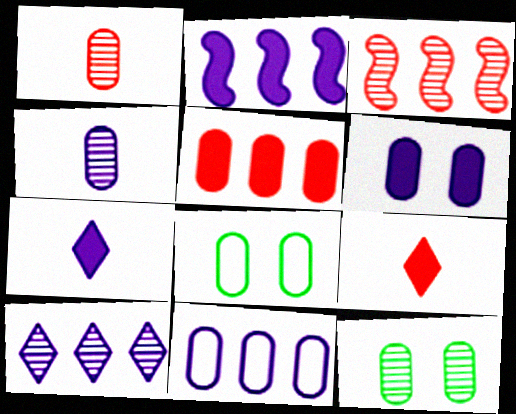[[2, 6, 7], 
[2, 10, 11], 
[3, 7, 8], 
[4, 5, 8], 
[4, 6, 11]]